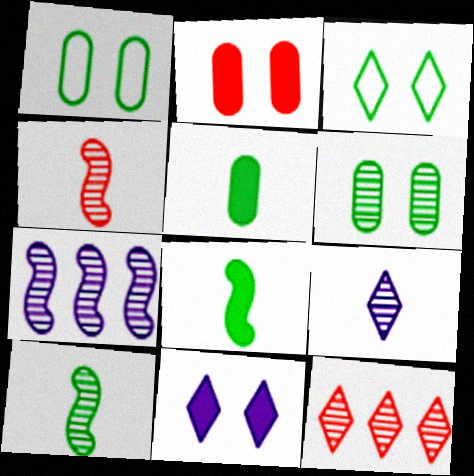[]